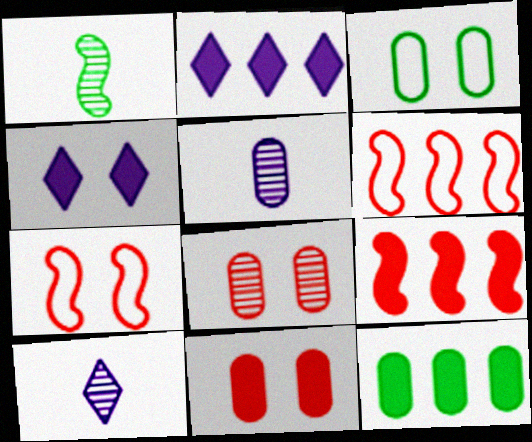[[2, 9, 12], 
[3, 9, 10], 
[7, 10, 12]]